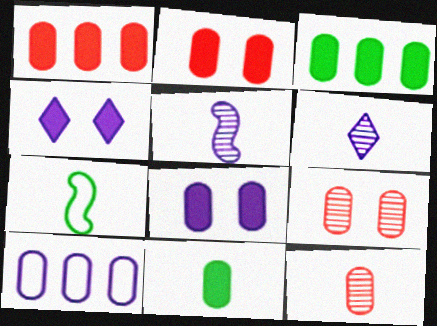[[1, 8, 11], 
[4, 5, 10], 
[9, 10, 11]]